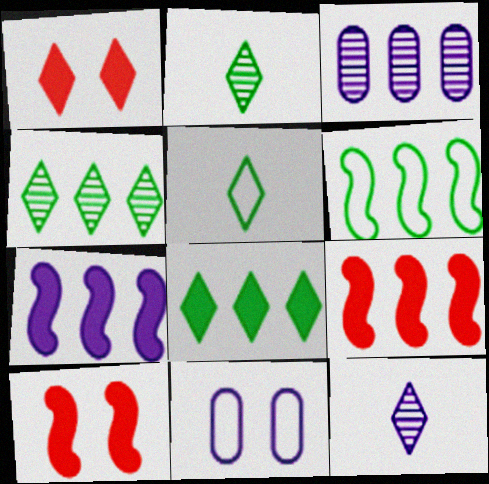[[2, 9, 11], 
[3, 5, 10], 
[7, 11, 12]]